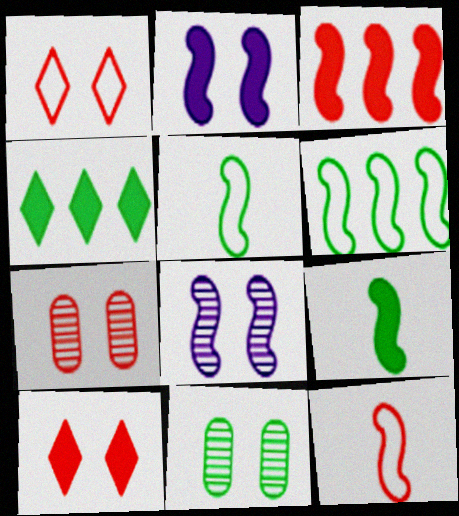[[1, 2, 11], 
[2, 3, 9], 
[3, 5, 8], 
[4, 5, 11]]